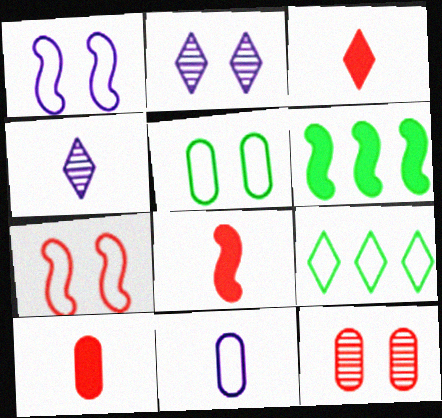[[2, 3, 9], 
[3, 8, 10], 
[7, 9, 11]]